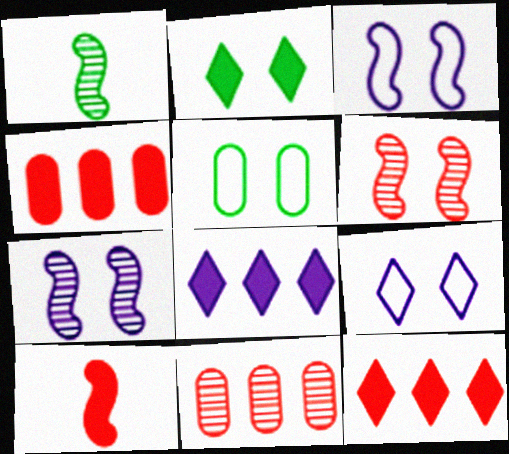[[1, 4, 9]]